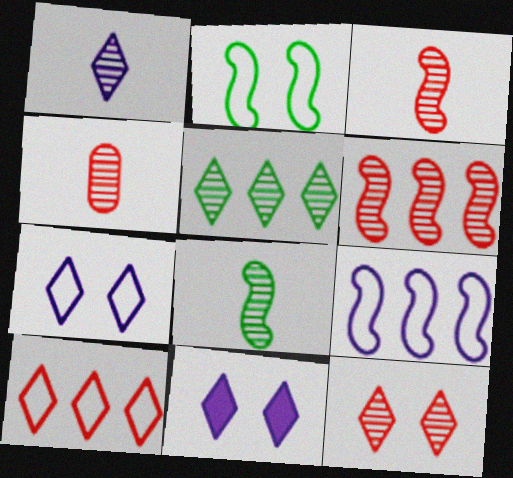[[1, 4, 8], 
[1, 5, 12], 
[4, 6, 12]]